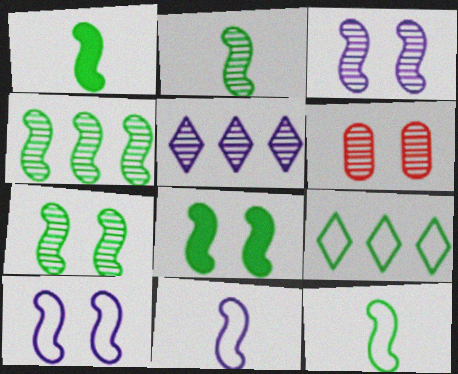[[1, 2, 12], 
[2, 4, 7], 
[2, 5, 6], 
[4, 8, 12]]